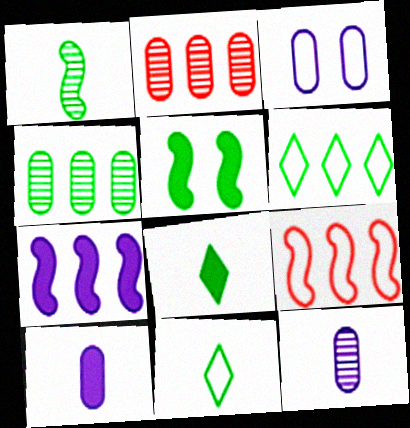[[2, 6, 7], 
[3, 9, 11], 
[4, 5, 11]]